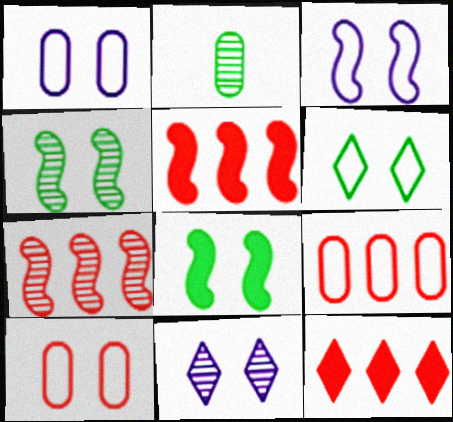[[2, 3, 12], 
[2, 7, 11], 
[3, 6, 10], 
[7, 9, 12], 
[8, 10, 11]]